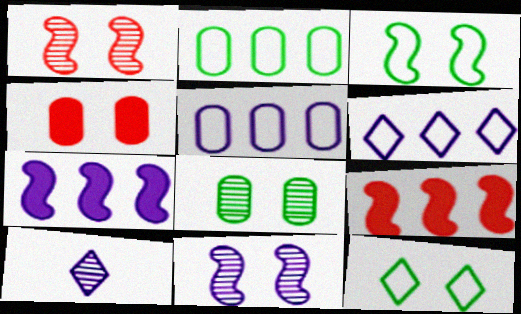[[4, 11, 12]]